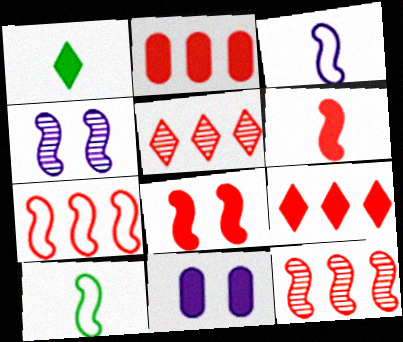[[2, 5, 7], 
[5, 10, 11]]